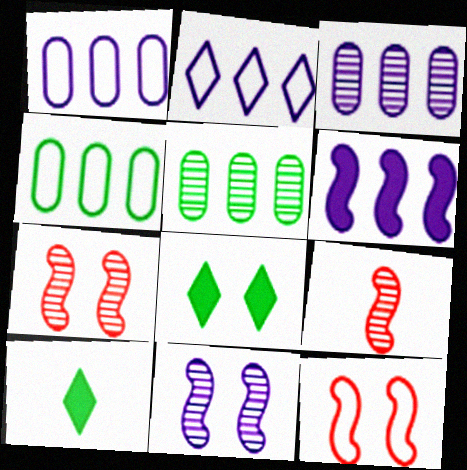[[1, 7, 10], 
[1, 8, 9], 
[2, 3, 6], 
[3, 10, 12]]